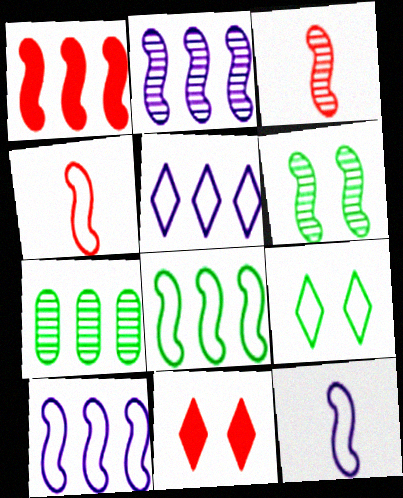[[1, 2, 8], 
[1, 5, 7], 
[1, 6, 12], 
[2, 3, 6], 
[7, 11, 12]]